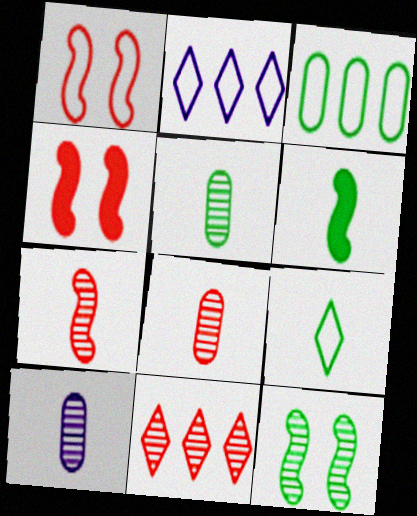[[2, 4, 5], 
[5, 6, 9], 
[5, 8, 10], 
[10, 11, 12]]